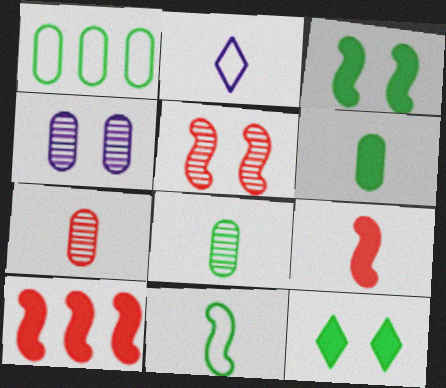[[2, 8, 9]]